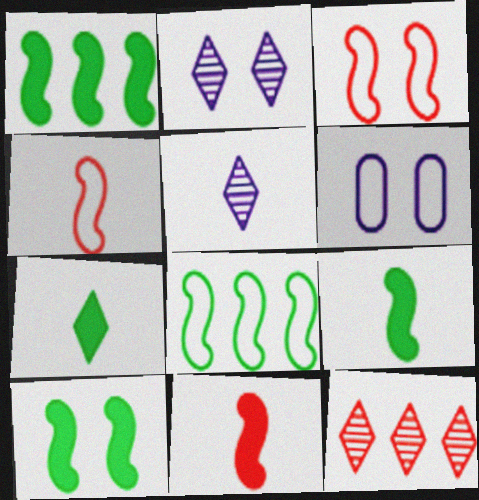[[1, 9, 10], 
[6, 9, 12]]